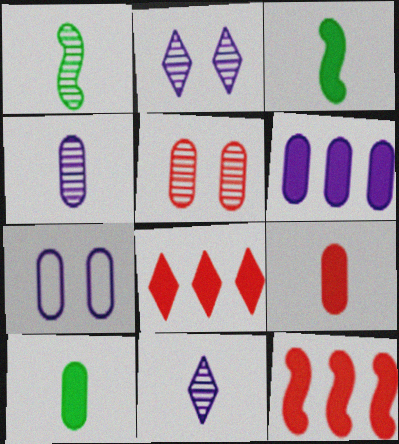[[1, 7, 8], 
[4, 6, 7]]